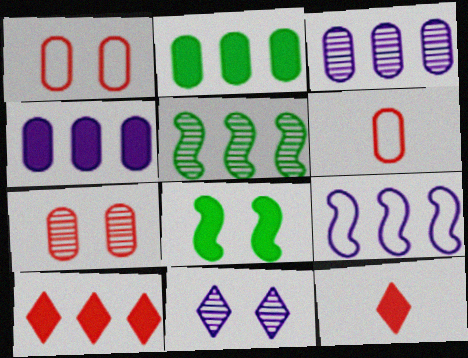[[1, 8, 11], 
[4, 8, 12]]